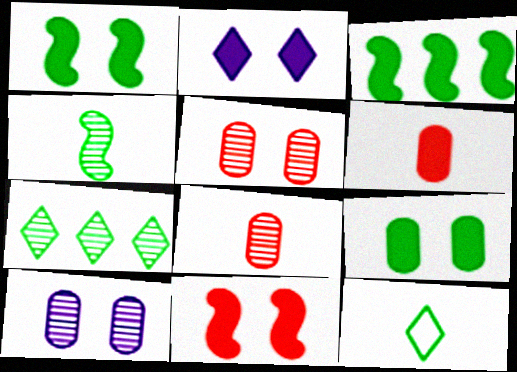[[2, 3, 6], 
[2, 9, 11]]